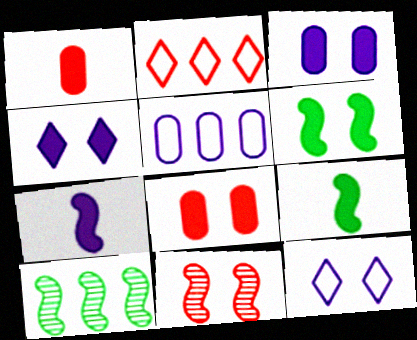[[1, 2, 11], 
[1, 10, 12], 
[4, 6, 8]]